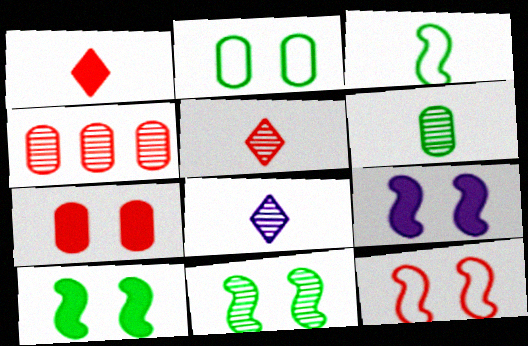[[1, 4, 12], 
[4, 8, 11], 
[9, 11, 12]]